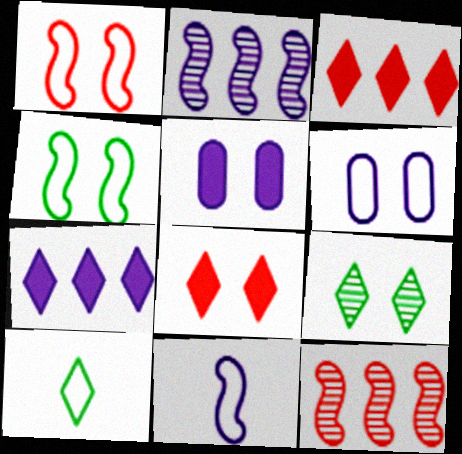[[1, 5, 9], 
[5, 10, 12]]